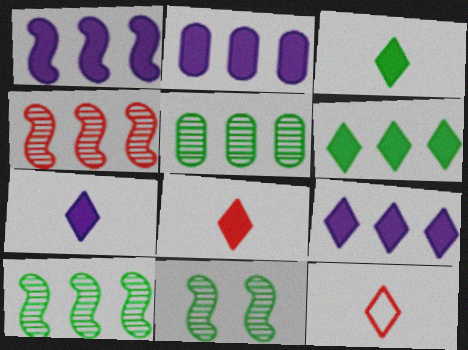[[1, 2, 9], 
[2, 11, 12], 
[3, 7, 8]]